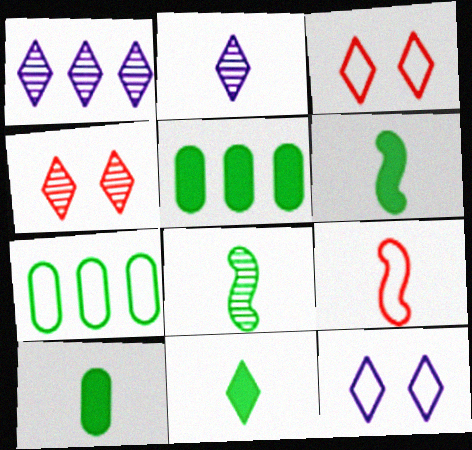[[1, 3, 11], 
[2, 9, 10], 
[6, 10, 11], 
[7, 9, 12]]